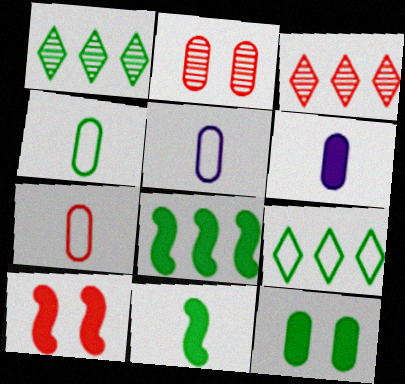[[1, 5, 10], 
[3, 7, 10], 
[4, 5, 7]]